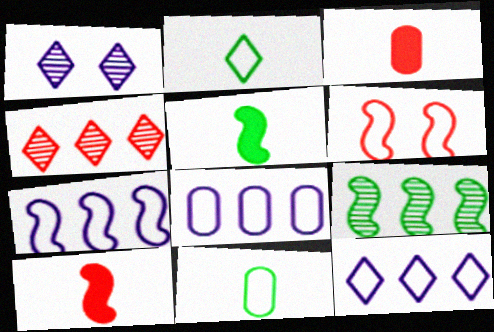[[2, 6, 8], 
[3, 4, 6], 
[6, 11, 12], 
[7, 8, 12]]